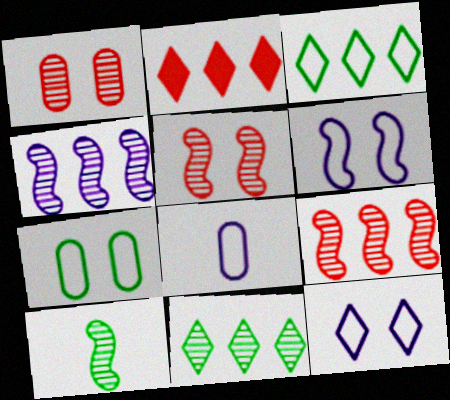[[4, 5, 10]]